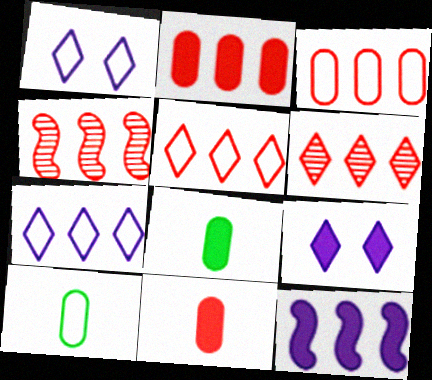[[1, 4, 8], 
[2, 4, 5], 
[4, 9, 10]]